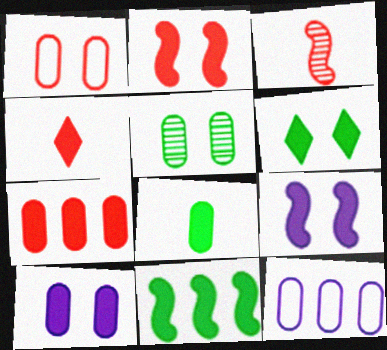[[1, 5, 10], 
[2, 4, 7], 
[2, 6, 10], 
[3, 6, 12], 
[4, 10, 11], 
[6, 8, 11], 
[7, 8, 10]]